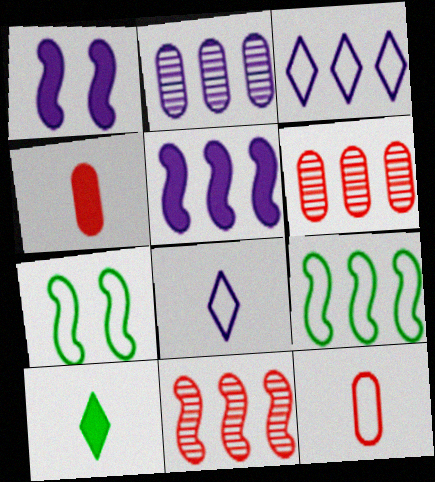[[1, 2, 8], 
[2, 3, 5], 
[3, 7, 12], 
[5, 9, 11]]